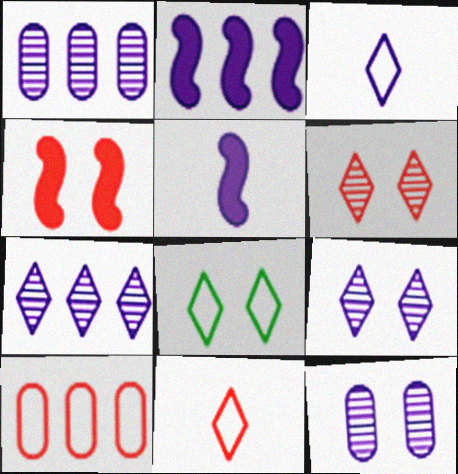[[2, 3, 12], 
[4, 8, 12]]